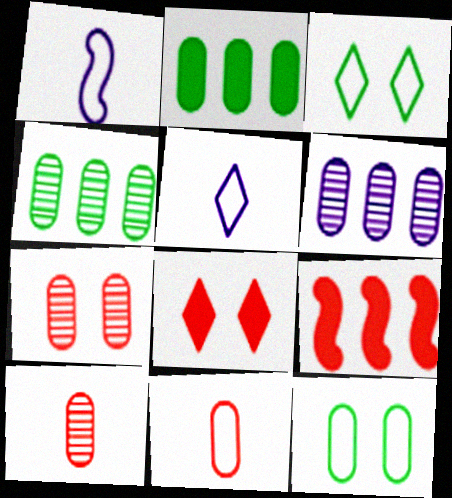[[1, 4, 8]]